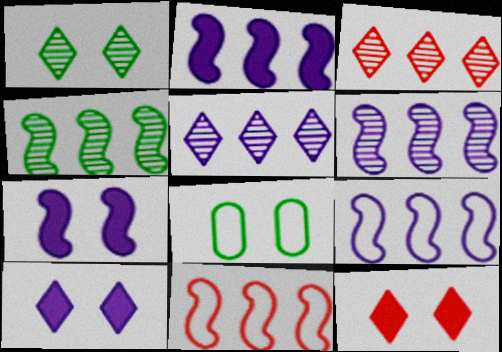[[2, 4, 11], 
[2, 6, 9]]